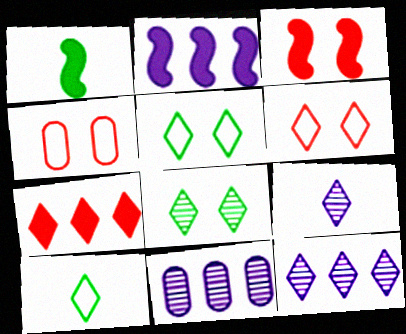[[1, 2, 3], 
[1, 4, 12], 
[1, 6, 11], 
[3, 10, 11], 
[5, 7, 9]]